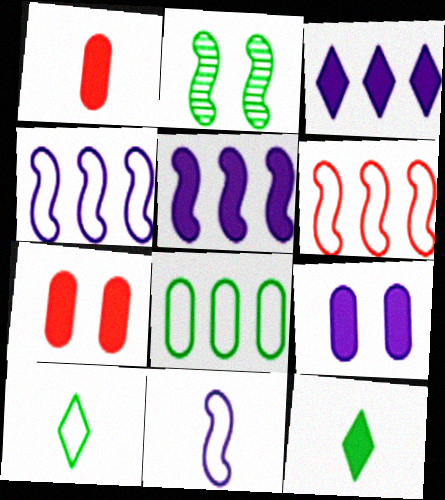[[2, 8, 12], 
[5, 7, 12]]